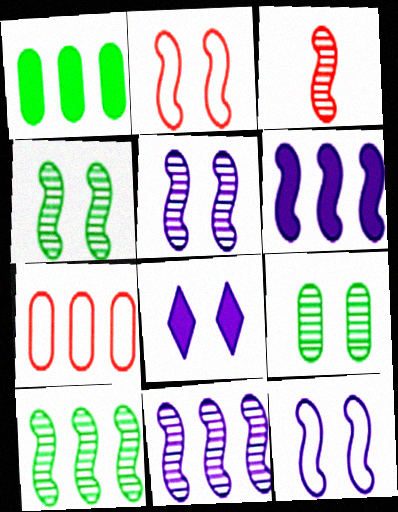[[2, 8, 9], 
[3, 4, 11], 
[3, 5, 10]]